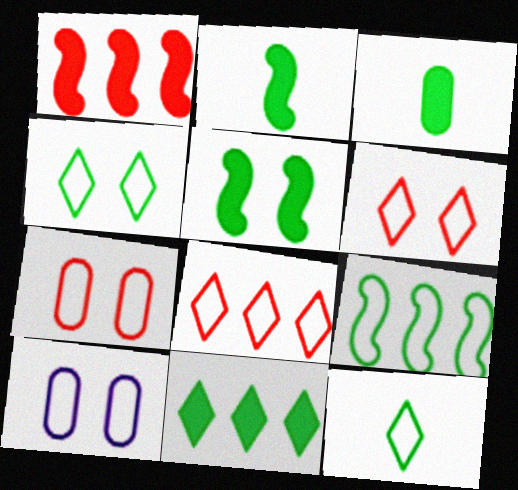[[3, 5, 11]]